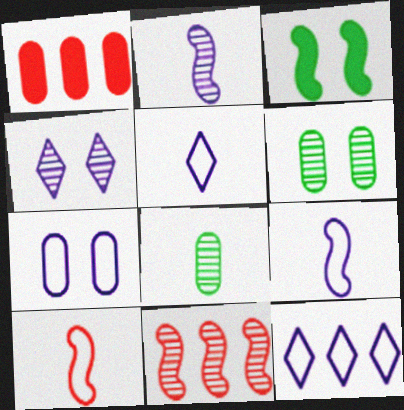[[1, 7, 8], 
[3, 9, 11], 
[4, 8, 11], 
[7, 9, 12]]